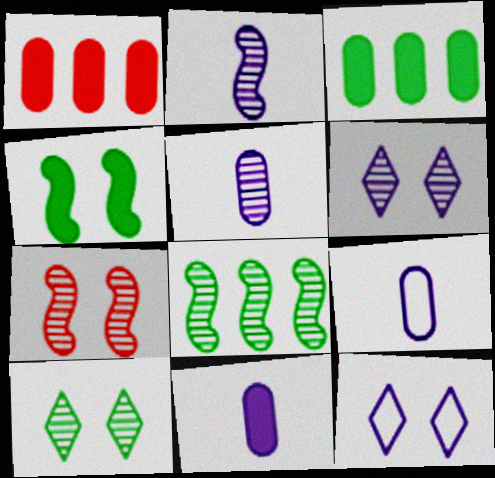[[2, 7, 8], 
[5, 9, 11]]